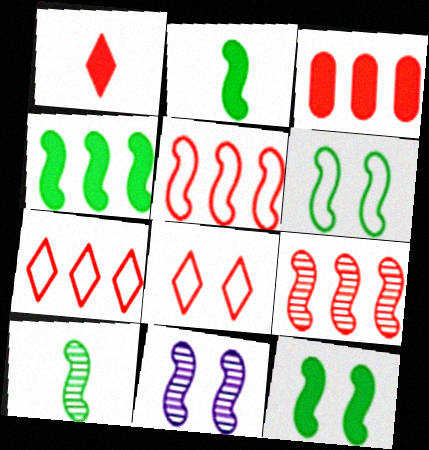[[2, 4, 12], 
[2, 5, 11], 
[3, 7, 9], 
[4, 6, 10], 
[9, 10, 11]]